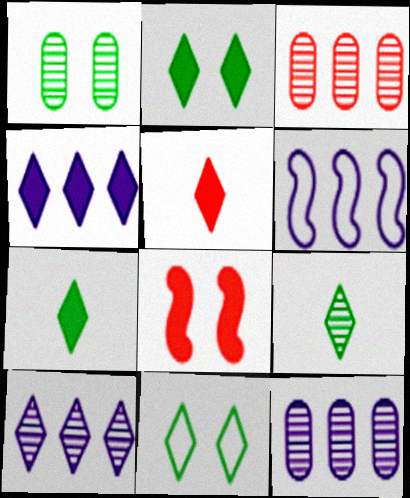[[1, 5, 6], 
[2, 4, 5], 
[4, 6, 12], 
[5, 10, 11]]